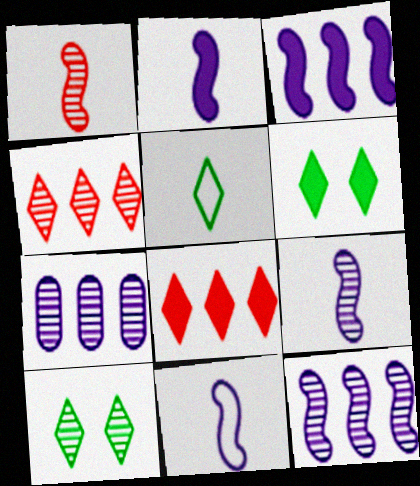[[1, 7, 10], 
[2, 9, 11]]